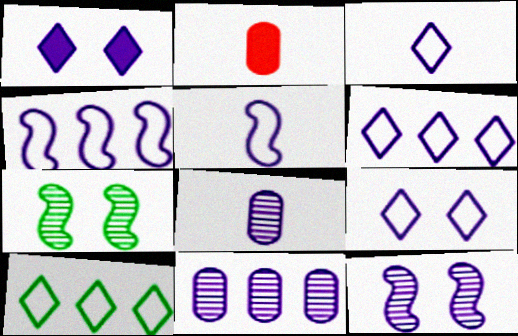[[1, 4, 8], 
[1, 5, 11], 
[2, 6, 7], 
[2, 10, 12], 
[3, 6, 9]]